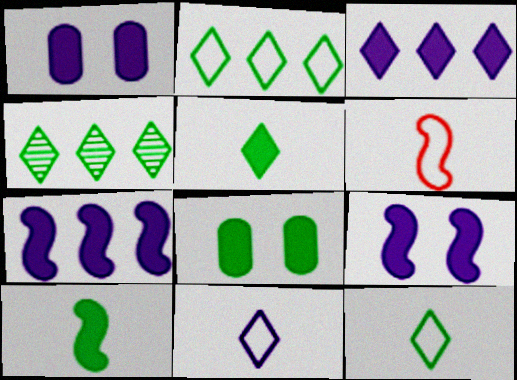[[1, 4, 6]]